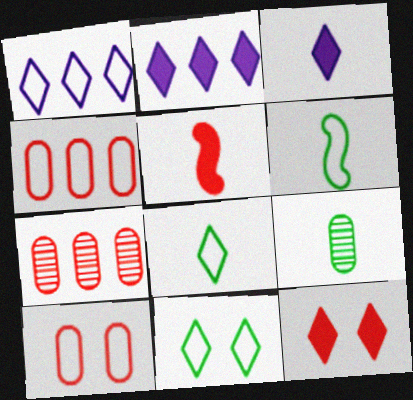[[1, 6, 10]]